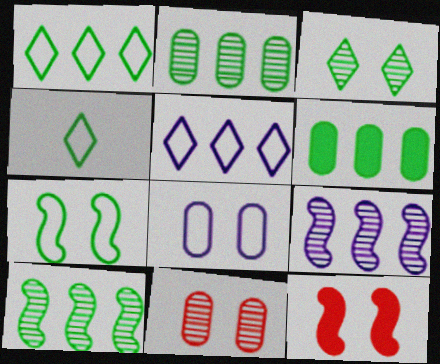[[1, 6, 10], 
[3, 8, 12]]